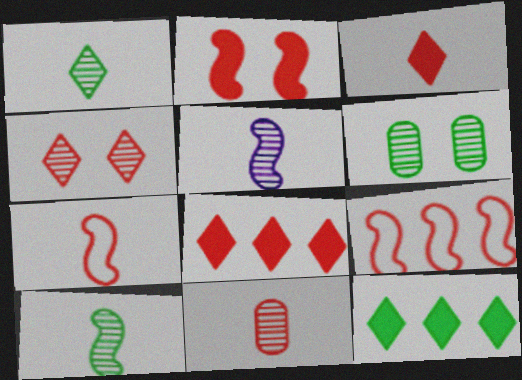[[1, 5, 11], 
[3, 7, 11]]